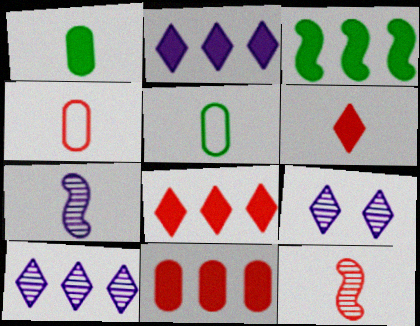[[2, 3, 11], 
[3, 4, 9], 
[4, 6, 12], 
[5, 6, 7]]